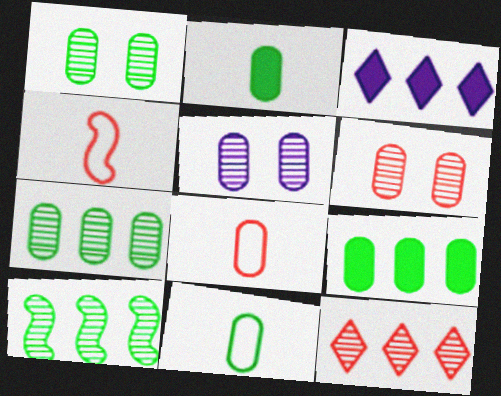[[1, 3, 4], 
[1, 5, 6], 
[1, 9, 11], 
[5, 8, 9]]